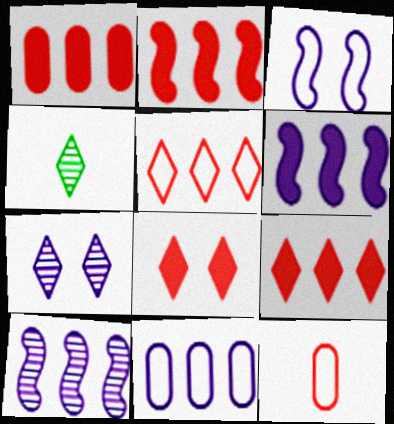[[1, 2, 9], 
[1, 3, 4]]